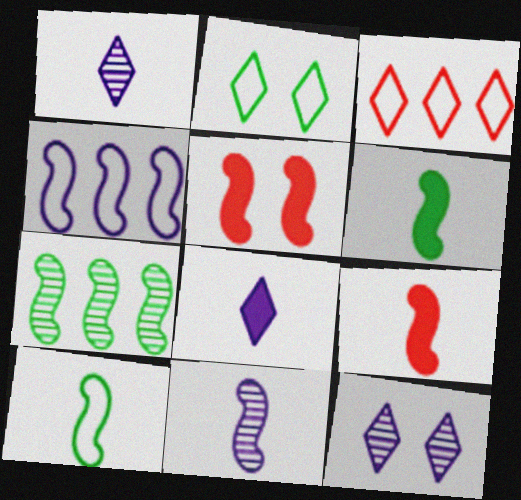[[9, 10, 11]]